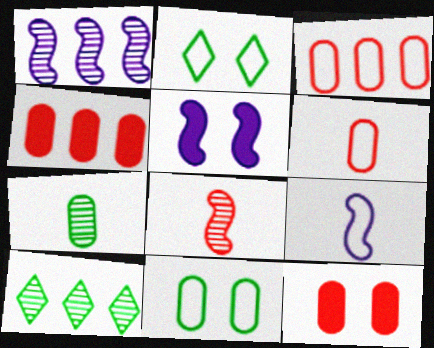[[1, 5, 9], 
[2, 3, 9], 
[5, 6, 10], 
[9, 10, 12]]